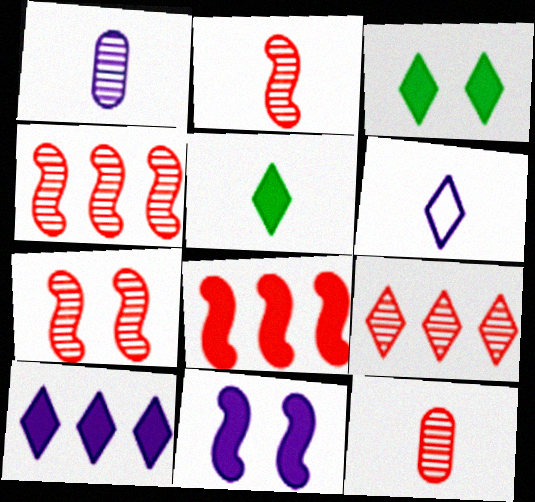[[2, 4, 7], 
[3, 6, 9], 
[7, 9, 12]]